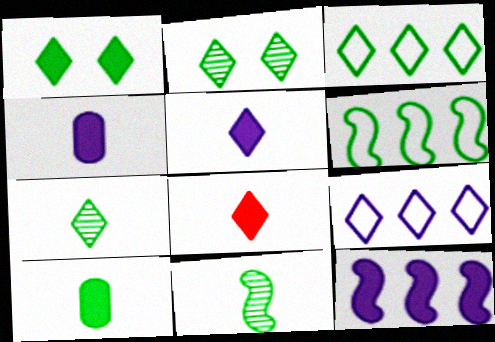[[1, 3, 7], 
[2, 6, 10], 
[2, 8, 9]]